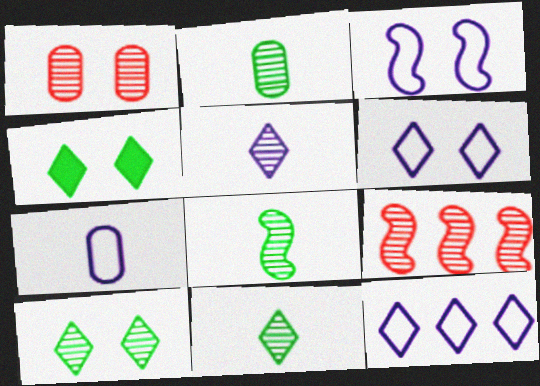[[1, 3, 4], 
[2, 8, 11], 
[3, 7, 12], 
[4, 7, 9]]